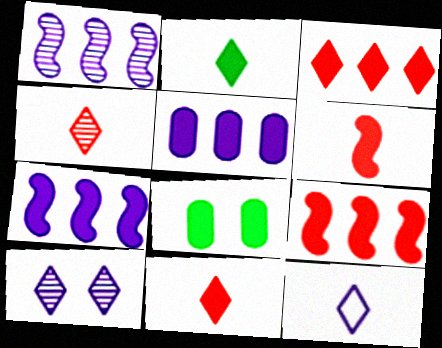[[2, 4, 12], 
[7, 8, 11]]